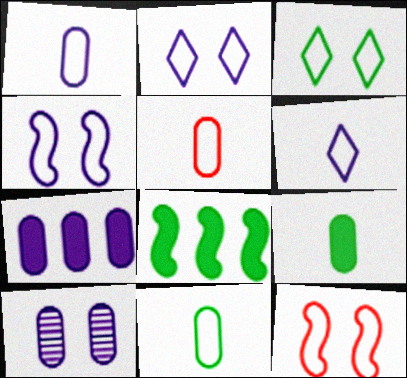[[1, 5, 11], 
[1, 7, 10]]